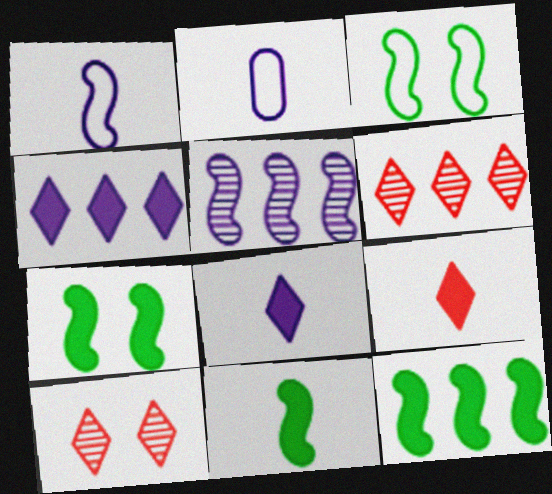[[2, 6, 7], 
[2, 10, 12], 
[7, 11, 12]]